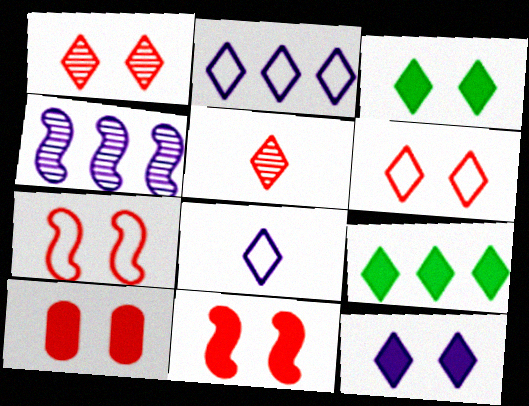[[1, 7, 10], 
[1, 8, 9], 
[2, 3, 5]]